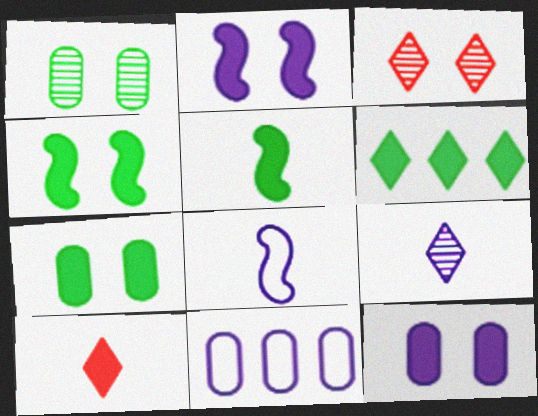[[2, 9, 11], 
[3, 5, 11], 
[5, 6, 7]]